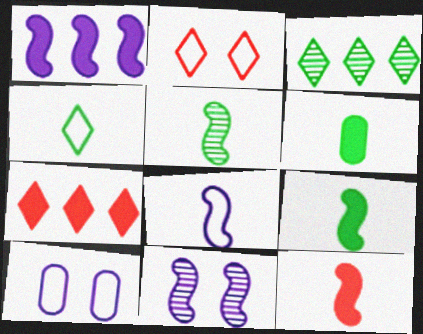[[1, 8, 11], 
[3, 10, 12], 
[4, 5, 6], 
[5, 7, 10], 
[5, 8, 12]]